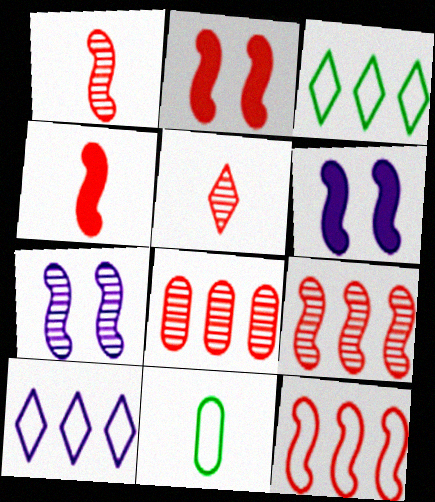[[1, 2, 12]]